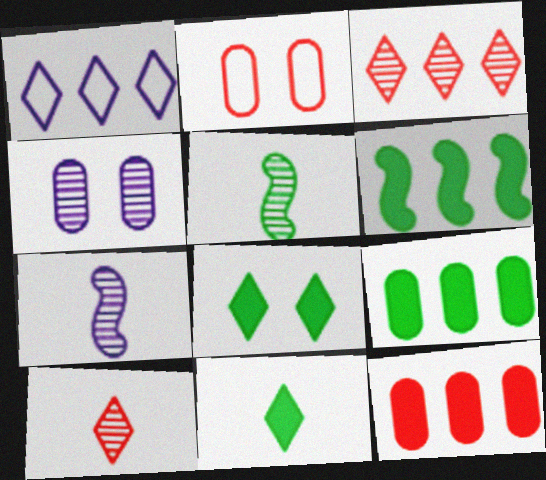[[1, 8, 10], 
[3, 4, 5]]